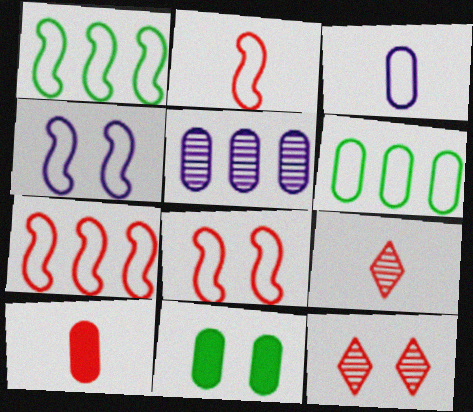[[1, 2, 4], 
[2, 7, 8], 
[2, 9, 10], 
[4, 11, 12], 
[7, 10, 12]]